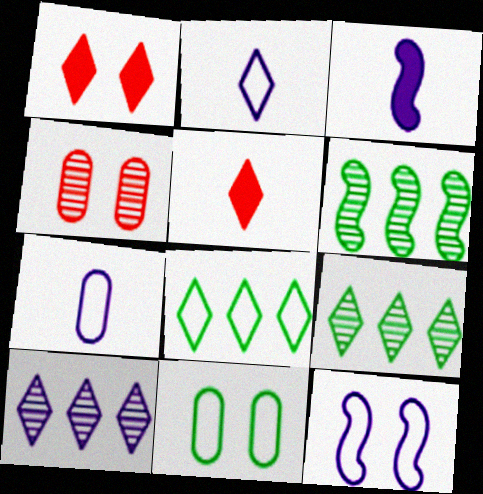[[1, 2, 9], 
[1, 6, 7], 
[3, 4, 8]]